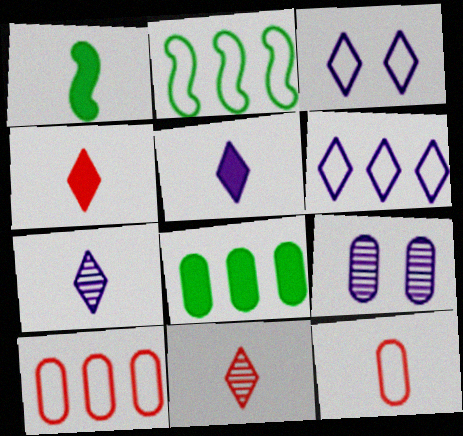[[1, 7, 12], 
[2, 3, 12], 
[2, 4, 9], 
[2, 6, 10], 
[8, 9, 12]]